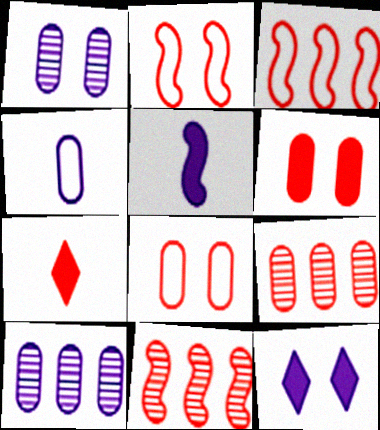[[2, 7, 9], 
[7, 8, 11]]